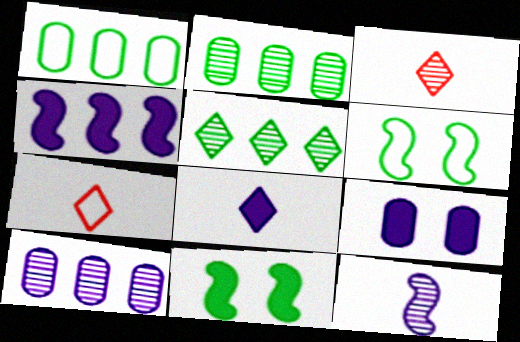[[4, 8, 9], 
[7, 10, 11]]